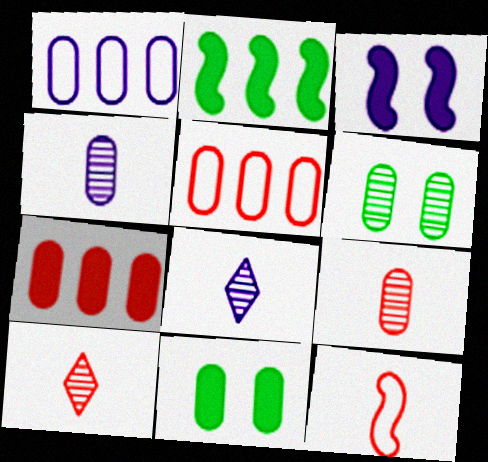[[1, 3, 8], 
[1, 9, 11], 
[4, 5, 11]]